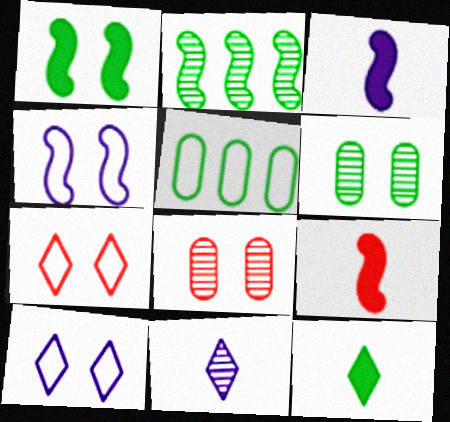[[1, 8, 10], 
[2, 4, 9], 
[2, 8, 11]]